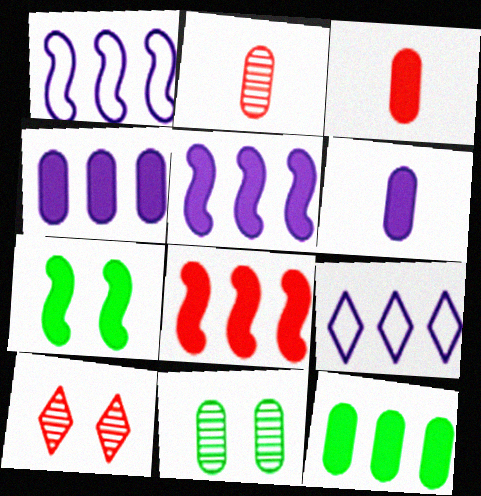[[2, 7, 9]]